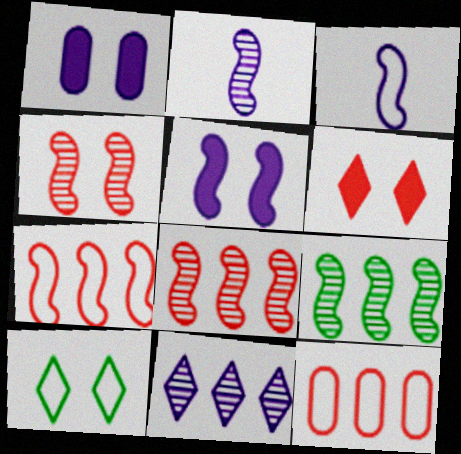[[1, 3, 11], 
[1, 4, 10], 
[2, 4, 9], 
[3, 10, 12]]